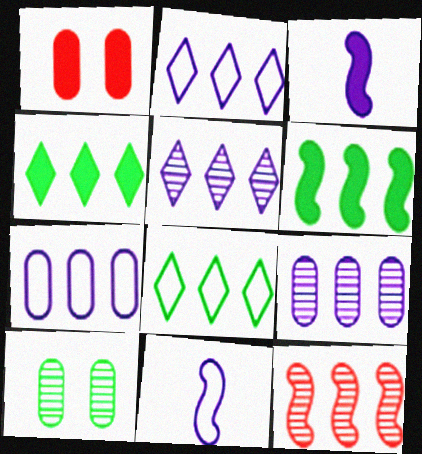[[1, 3, 4], 
[4, 7, 12]]